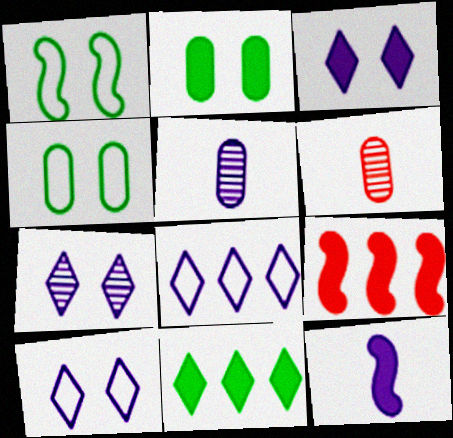[[3, 7, 10]]